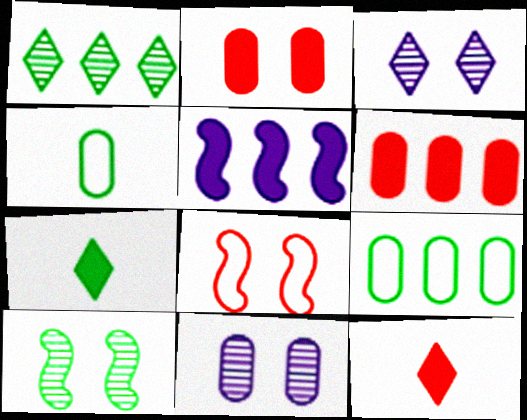[[2, 5, 7], 
[4, 6, 11], 
[7, 9, 10]]